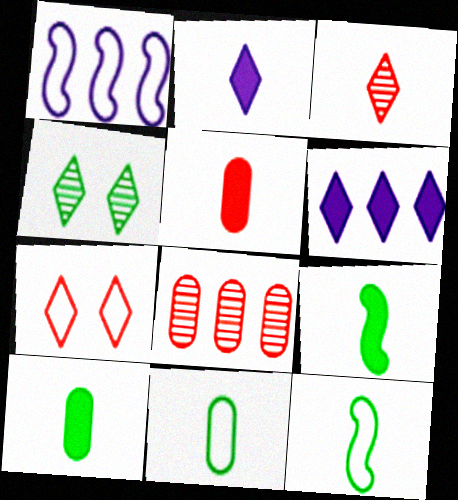[[1, 4, 5], 
[1, 7, 11], 
[2, 5, 9]]